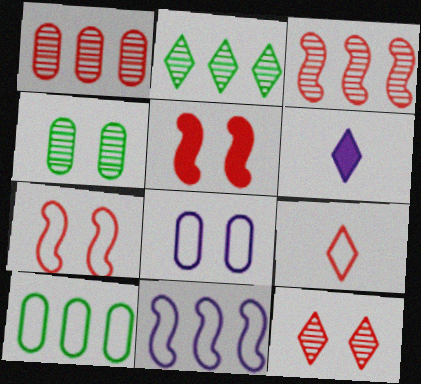[[1, 5, 9]]